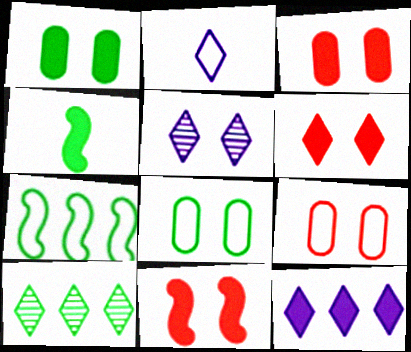[[2, 5, 12], 
[2, 6, 10], 
[2, 7, 9], 
[3, 4, 12], 
[3, 6, 11], 
[4, 8, 10], 
[5, 8, 11]]